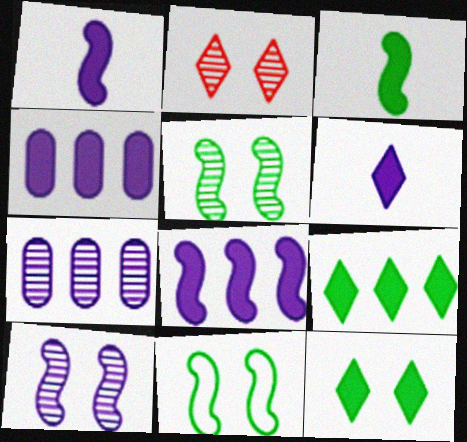[]